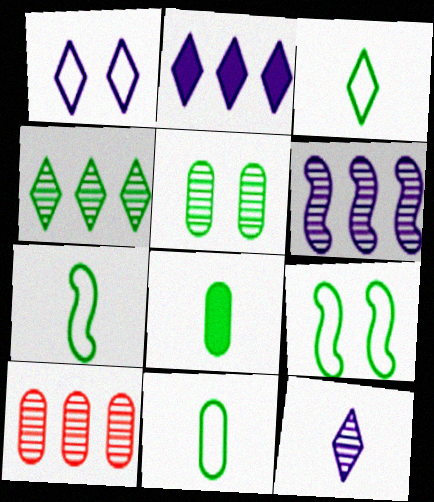[[1, 2, 12], 
[3, 7, 11], 
[4, 6, 10], 
[4, 8, 9]]